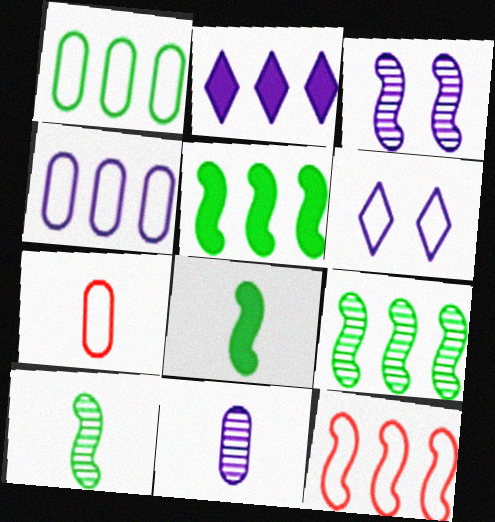[[3, 8, 12]]